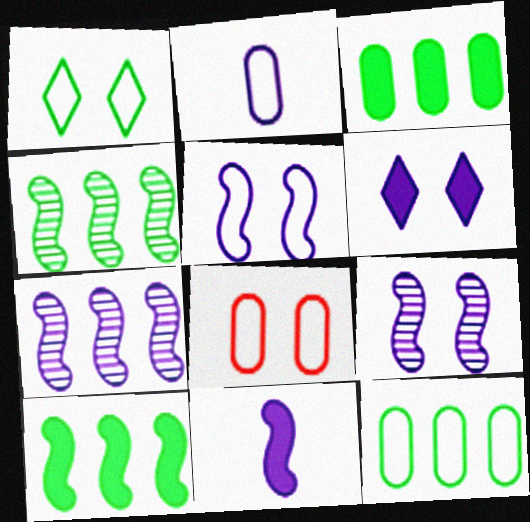[[1, 5, 8], 
[2, 6, 7], 
[2, 8, 12], 
[5, 7, 11]]